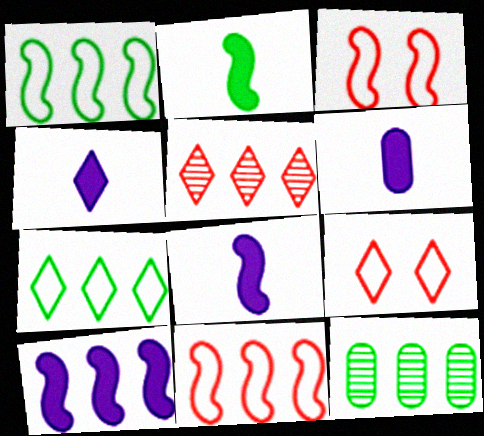[[3, 4, 12], 
[4, 6, 8], 
[8, 9, 12]]